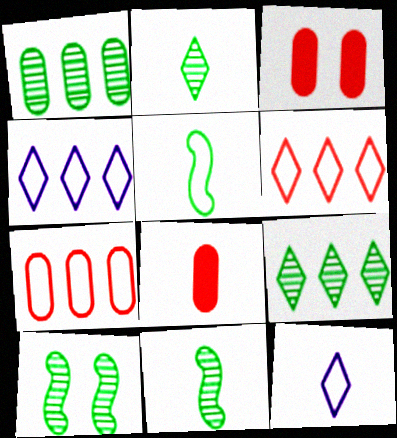[[1, 2, 10], 
[3, 4, 11], 
[4, 8, 10], 
[8, 11, 12]]